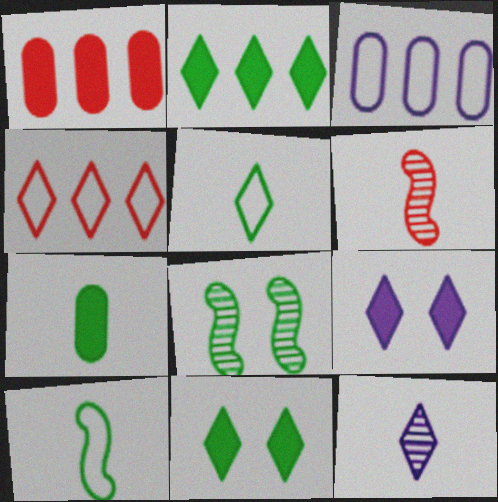[[3, 6, 11], 
[4, 11, 12]]